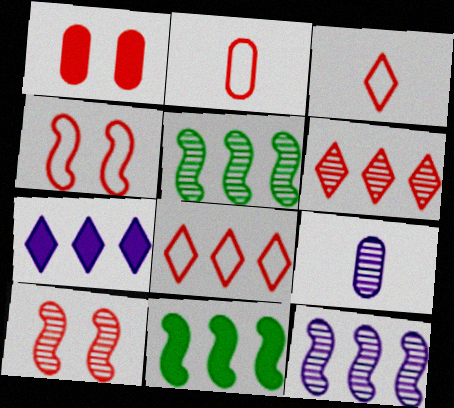[[2, 4, 8]]